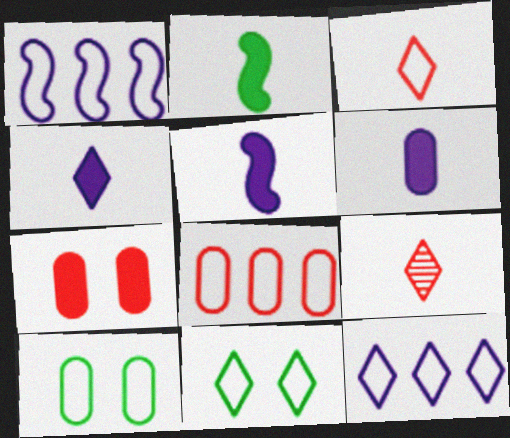[[1, 3, 10], 
[3, 11, 12], 
[4, 5, 6]]